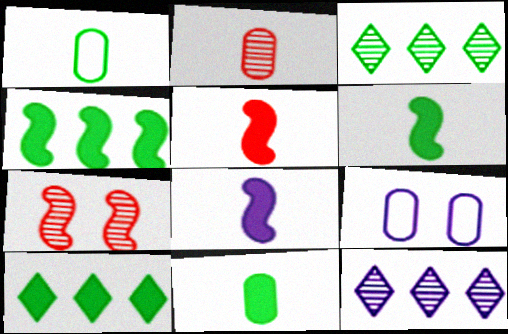[[3, 5, 9], 
[5, 6, 8], 
[8, 9, 12]]